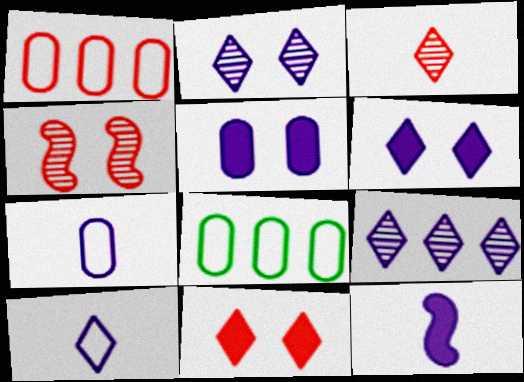[[6, 9, 10]]